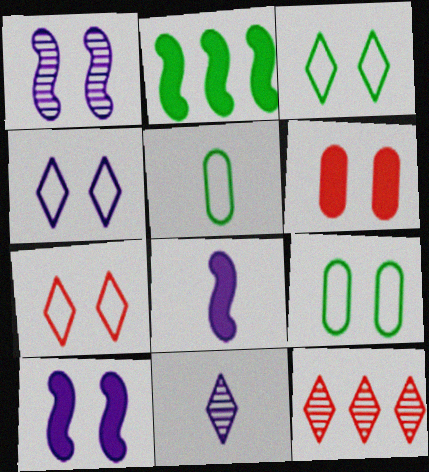[[1, 3, 6], 
[3, 4, 7], 
[5, 10, 12], 
[8, 9, 12]]